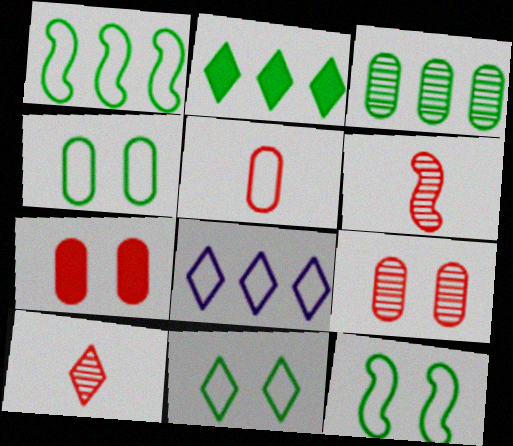[[1, 2, 3], 
[4, 11, 12], 
[5, 8, 12]]